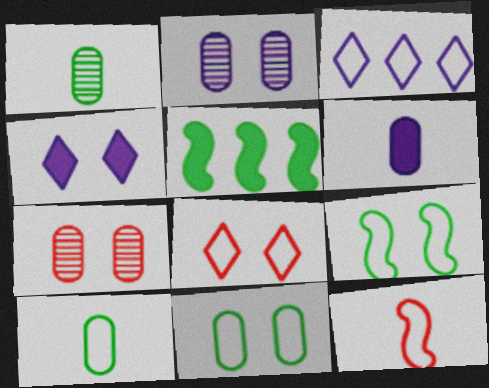[[3, 11, 12], 
[4, 7, 9]]